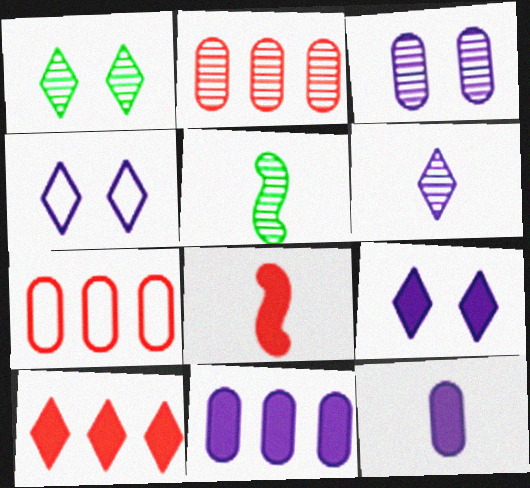[[5, 7, 9]]